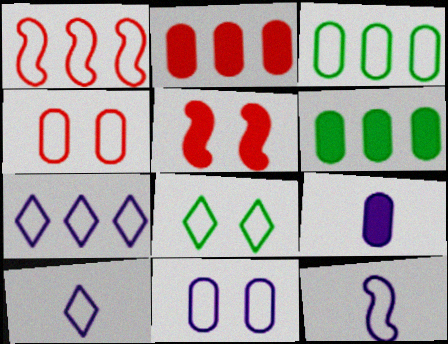[[1, 3, 7], 
[7, 11, 12]]